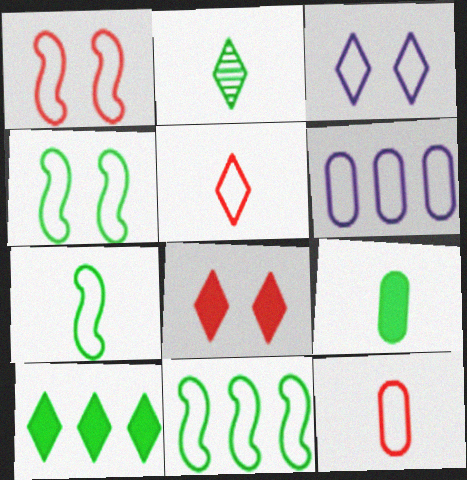[[2, 7, 9], 
[3, 11, 12], 
[4, 5, 6], 
[4, 7, 11]]